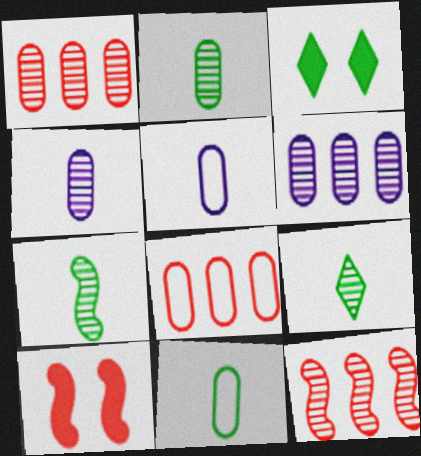[[2, 7, 9], 
[3, 5, 12]]